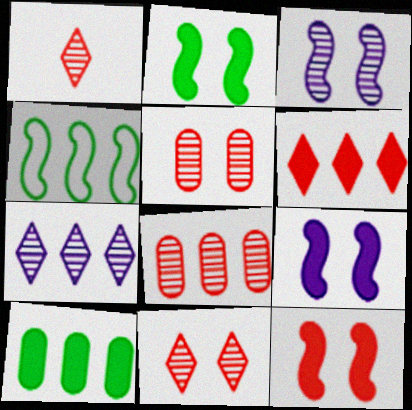[[2, 9, 12]]